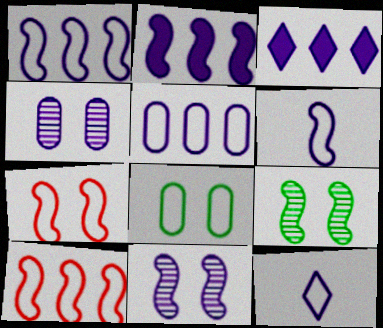[[2, 4, 12], 
[2, 6, 11], 
[3, 4, 6], 
[8, 10, 12]]